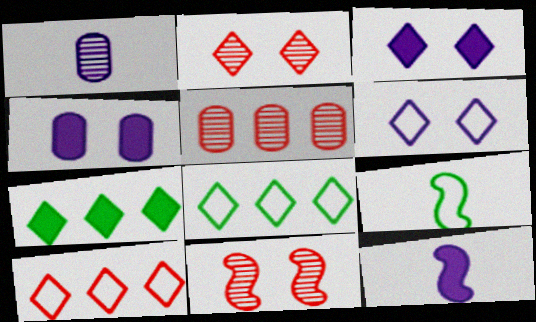[[3, 5, 9]]